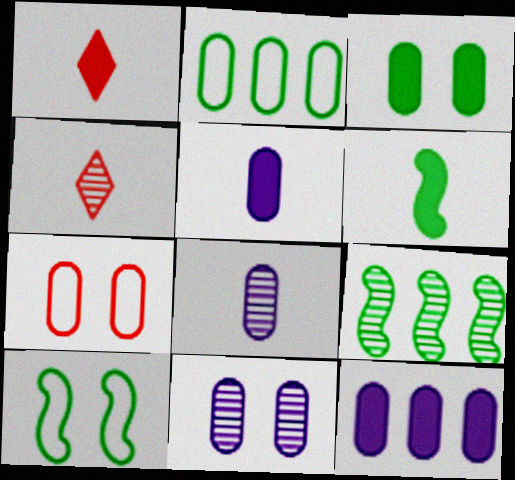[[1, 5, 6], 
[3, 7, 11], 
[4, 9, 11], 
[4, 10, 12], 
[6, 9, 10]]